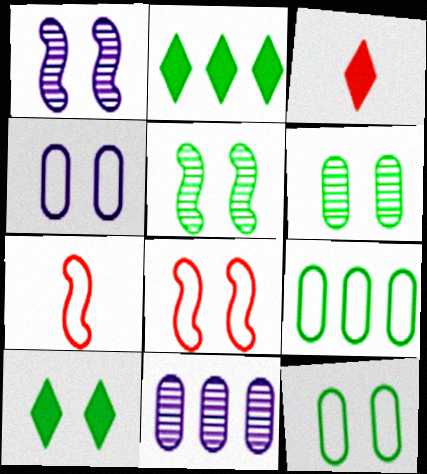[[1, 3, 9], 
[5, 10, 12], 
[7, 10, 11]]